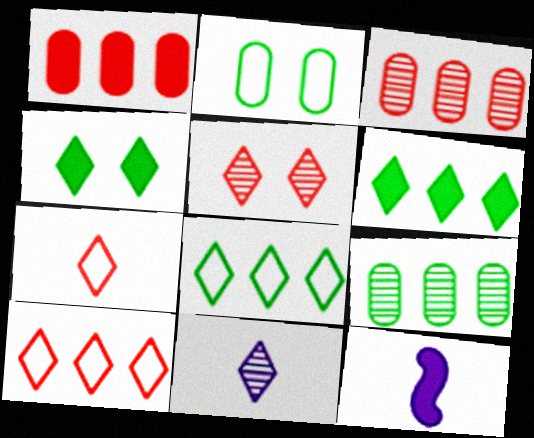[[1, 4, 12], 
[4, 10, 11]]